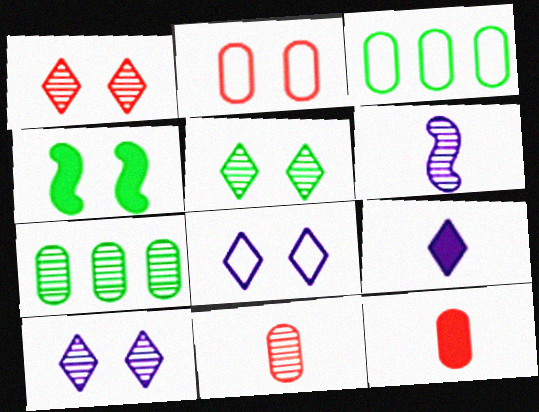[[1, 5, 10], 
[1, 6, 7], 
[2, 4, 10]]